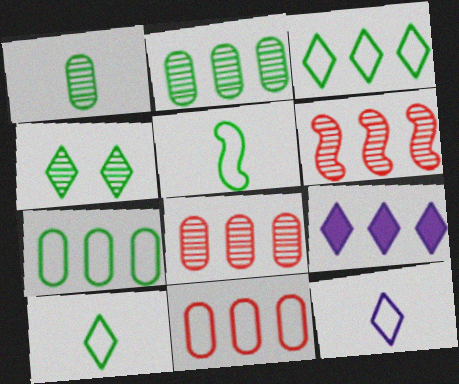[[6, 7, 9]]